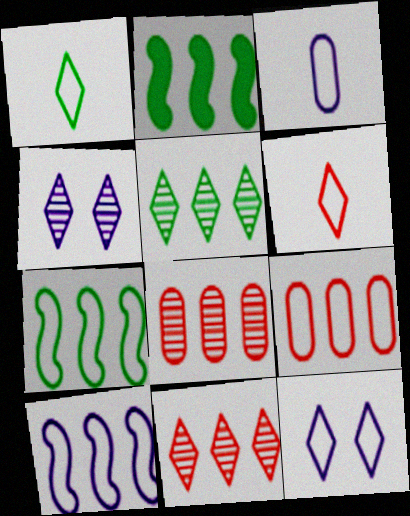[[3, 10, 12]]